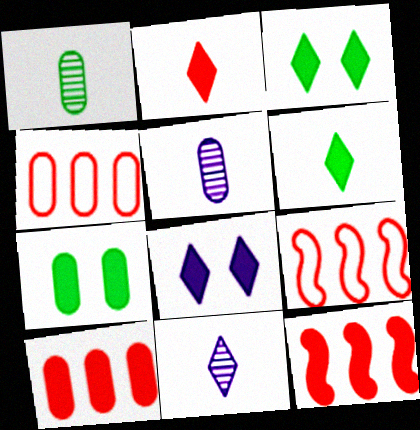[[1, 8, 9], 
[3, 5, 9], 
[4, 5, 7], 
[7, 9, 11]]